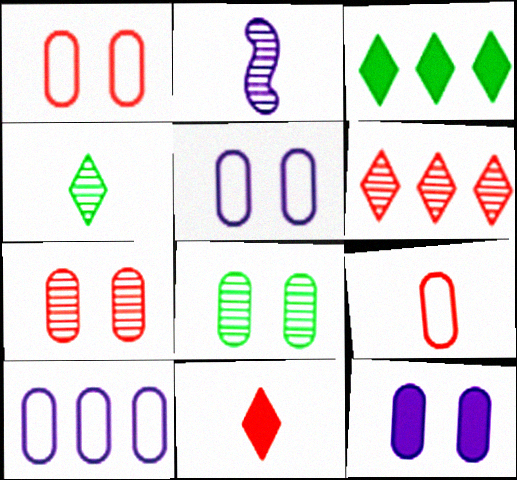[[1, 2, 3], 
[1, 8, 12], 
[2, 6, 8]]